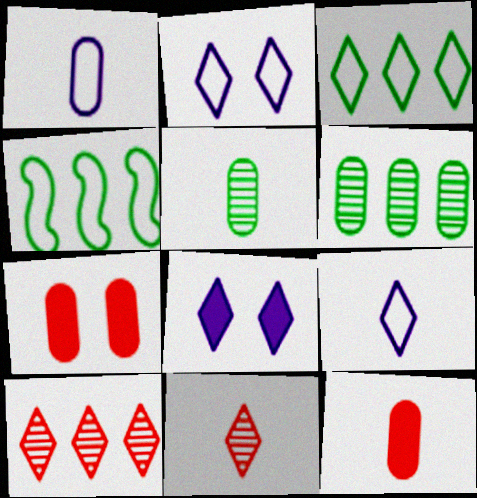[[1, 5, 12], 
[1, 6, 7], 
[3, 8, 11]]